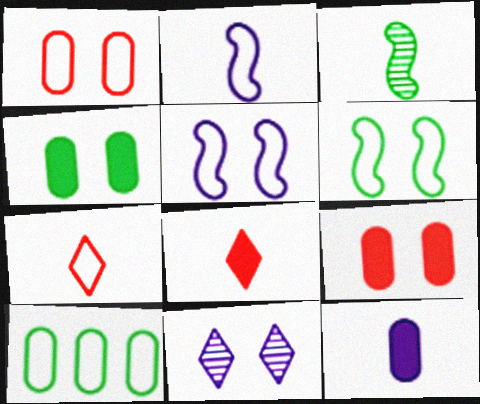[[3, 7, 12], 
[5, 7, 10], 
[6, 9, 11]]